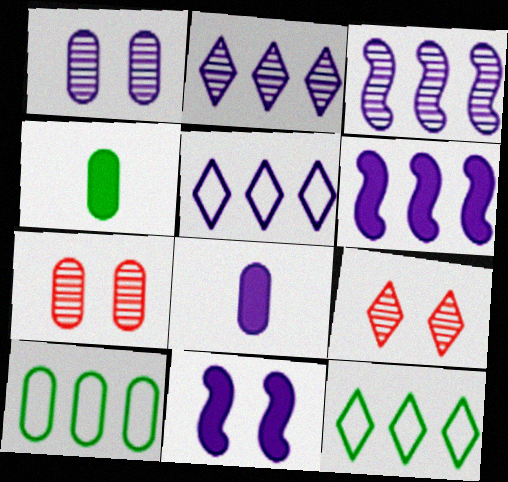[[7, 8, 10]]